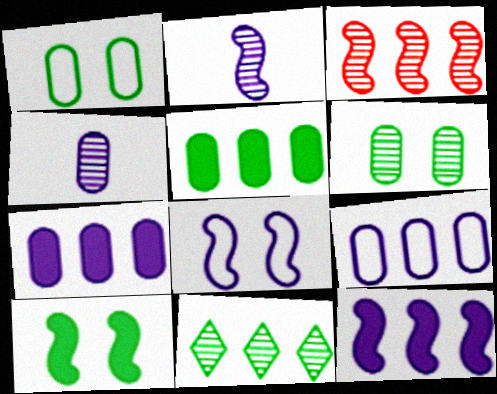[[2, 8, 12]]